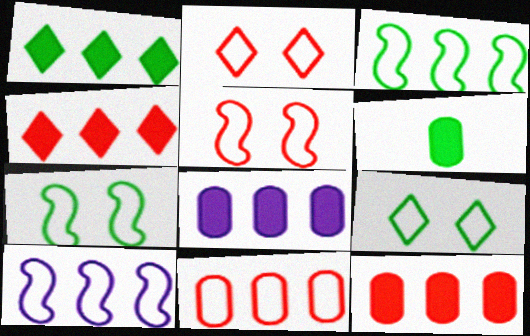[]